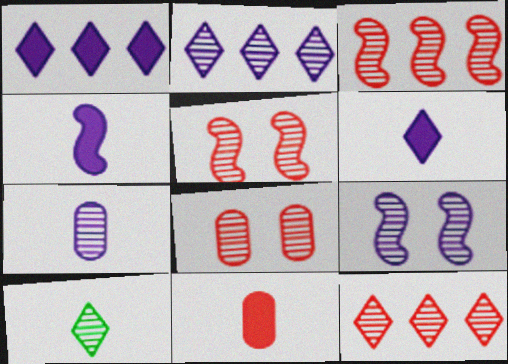[[2, 7, 9]]